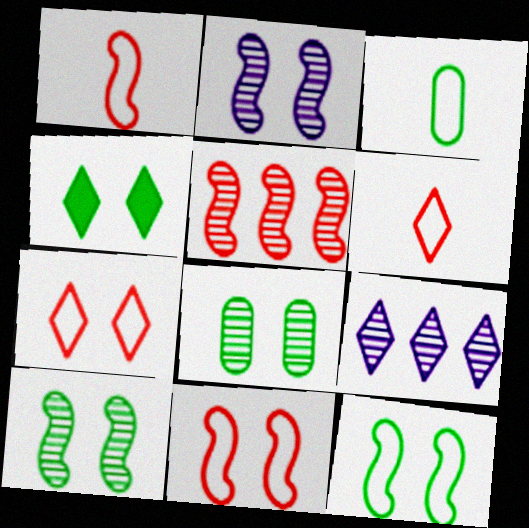[[4, 6, 9], 
[4, 8, 12]]